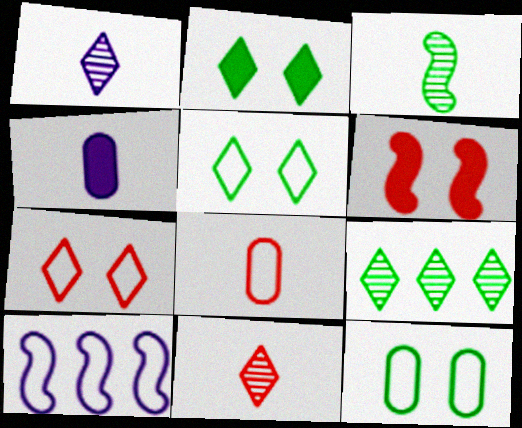[[3, 6, 10], 
[5, 8, 10]]